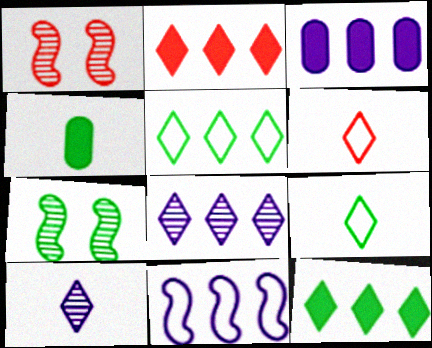[[1, 3, 9], 
[2, 5, 8], 
[3, 6, 7], 
[3, 8, 11], 
[4, 5, 7]]